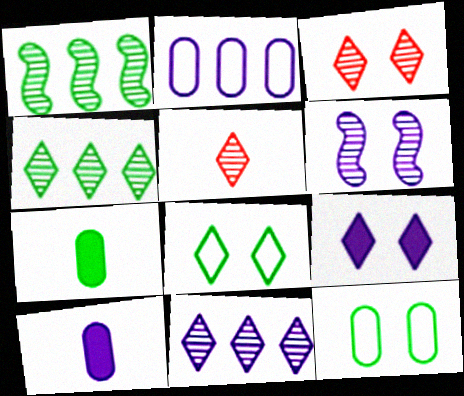[[1, 7, 8], 
[3, 8, 9]]